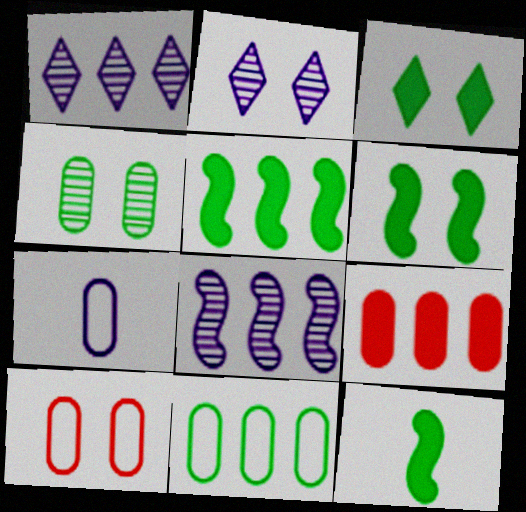[[1, 10, 12], 
[2, 6, 10], 
[4, 7, 9], 
[5, 6, 12], 
[7, 10, 11]]